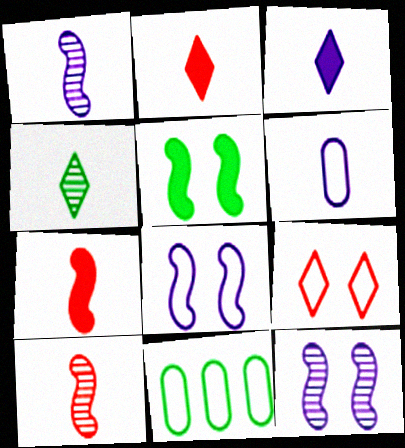[[1, 3, 6], 
[2, 11, 12], 
[4, 5, 11], 
[4, 6, 7]]